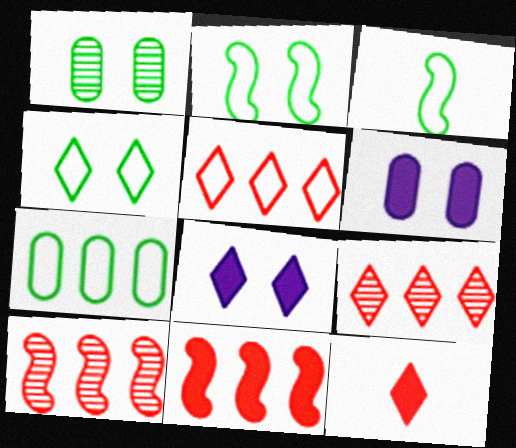[[3, 4, 7], 
[3, 6, 9]]